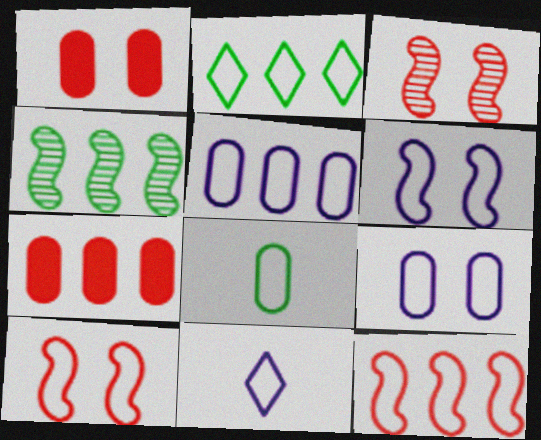[[1, 4, 11], 
[2, 5, 12], 
[5, 6, 11]]